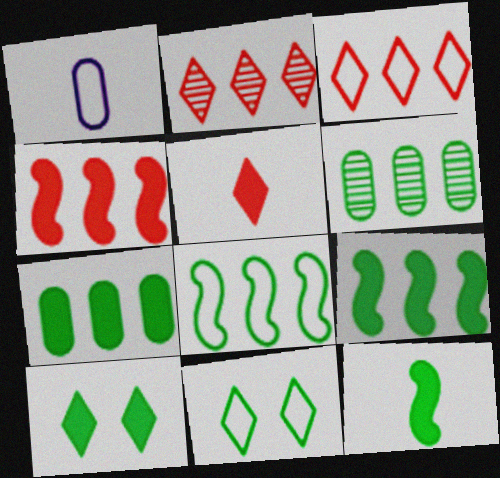[[6, 11, 12], 
[7, 10, 12]]